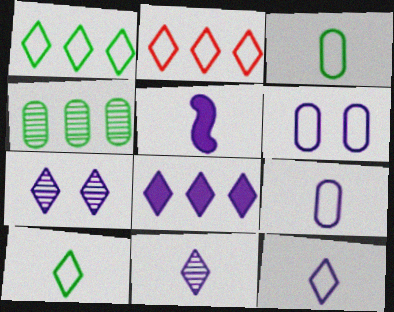[[5, 9, 11], 
[7, 8, 12]]